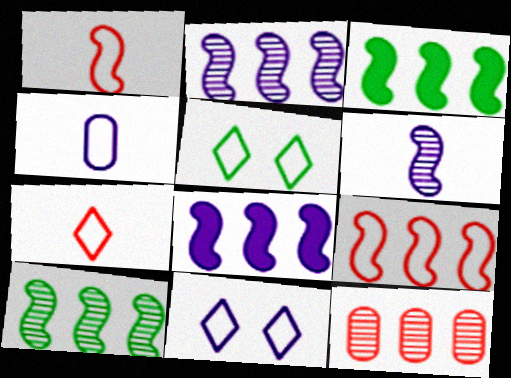[[2, 3, 9], 
[4, 5, 9], 
[8, 9, 10]]